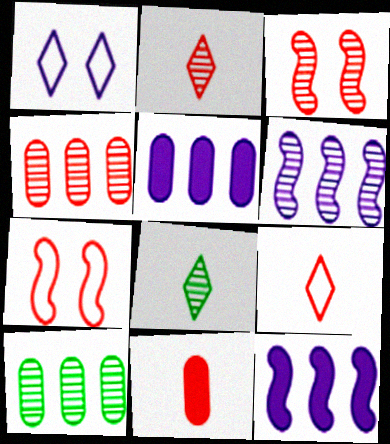[[2, 3, 4], 
[5, 7, 8]]